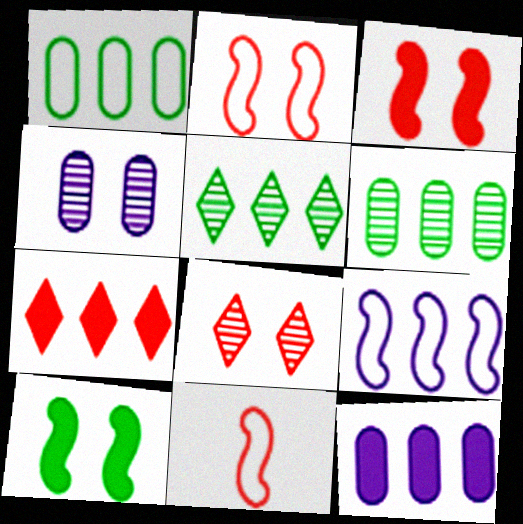[[6, 7, 9]]